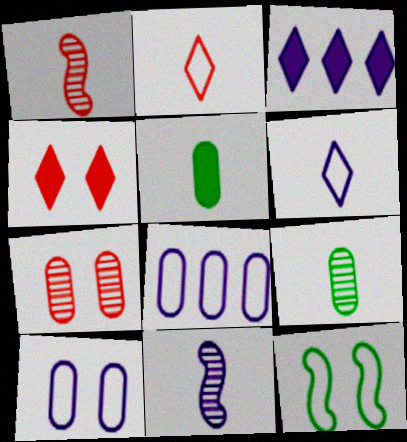[[1, 5, 6], 
[2, 5, 11], 
[2, 8, 12], 
[3, 10, 11], 
[5, 7, 8]]